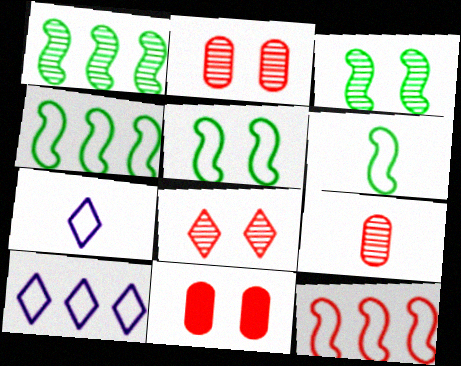[[1, 7, 11], 
[4, 5, 6]]